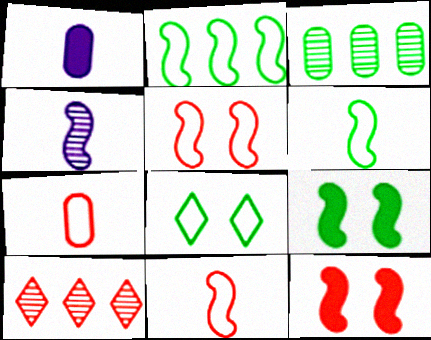[[2, 4, 12], 
[7, 10, 12]]